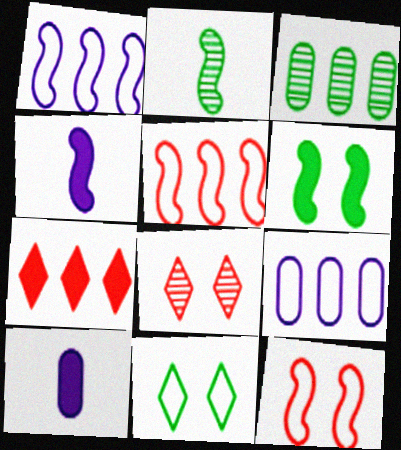[[1, 3, 7], 
[6, 7, 10]]